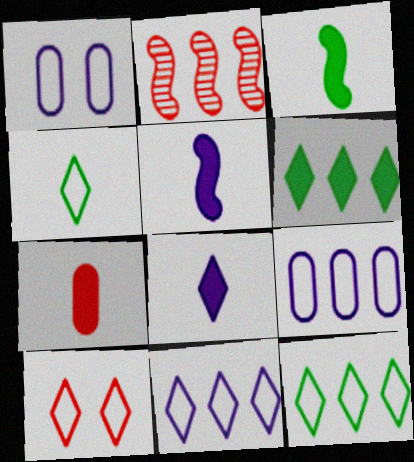[[2, 6, 9], 
[2, 7, 10], 
[3, 7, 8], 
[4, 10, 11]]